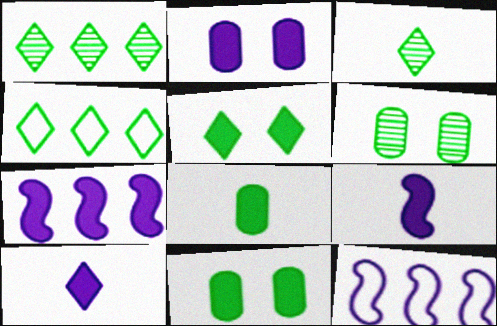[[2, 7, 10], 
[3, 4, 5]]